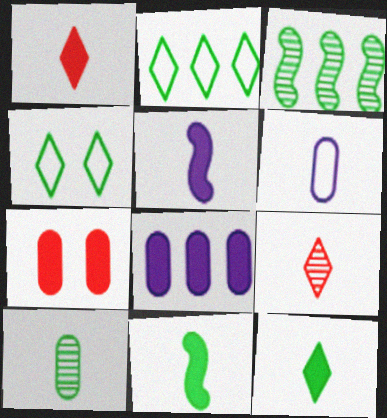[[6, 9, 11]]